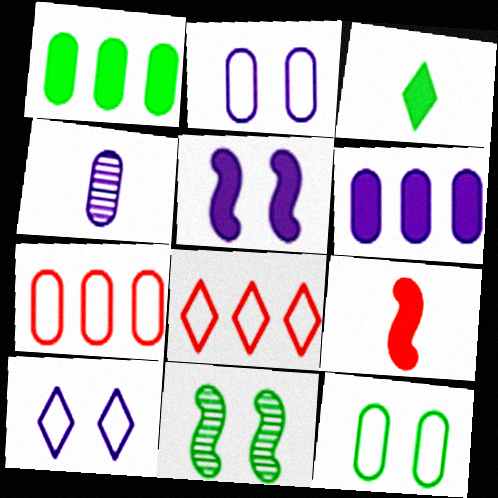[[2, 4, 6]]